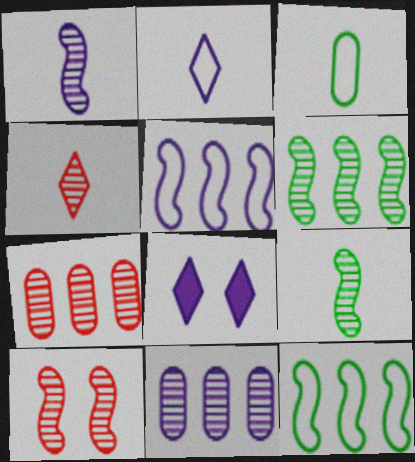[[1, 6, 10], 
[4, 7, 10]]